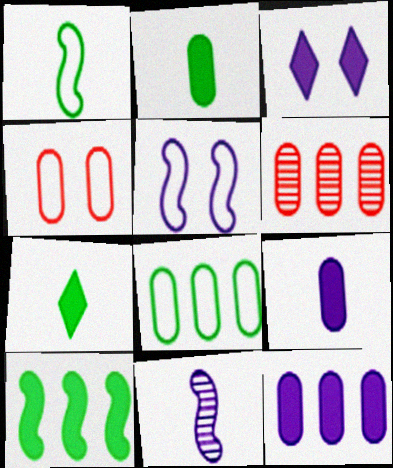[[1, 3, 6], 
[5, 6, 7], 
[6, 8, 12]]